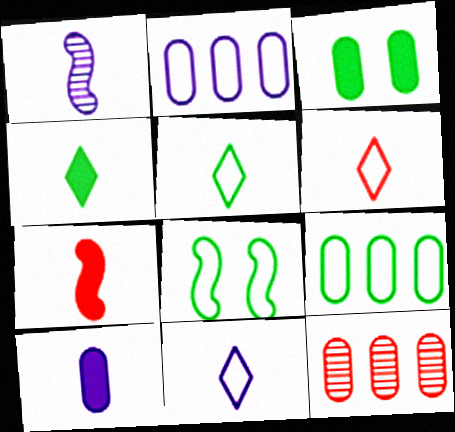[[1, 10, 11], 
[2, 6, 8], 
[4, 7, 10], 
[5, 6, 11], 
[5, 8, 9]]